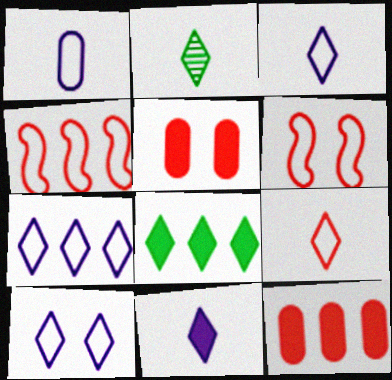[[2, 9, 11], 
[3, 7, 10]]